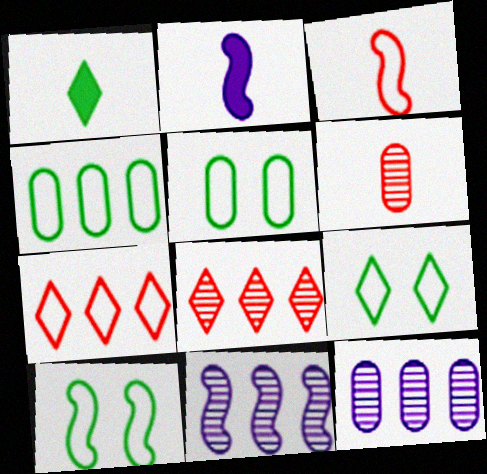[[2, 5, 8], 
[5, 9, 10]]